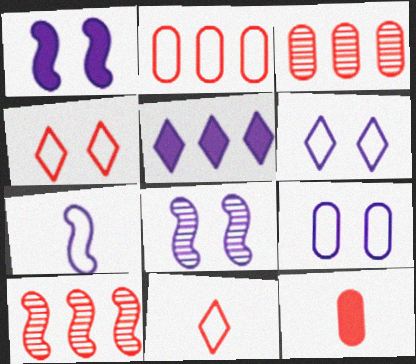[[4, 10, 12]]